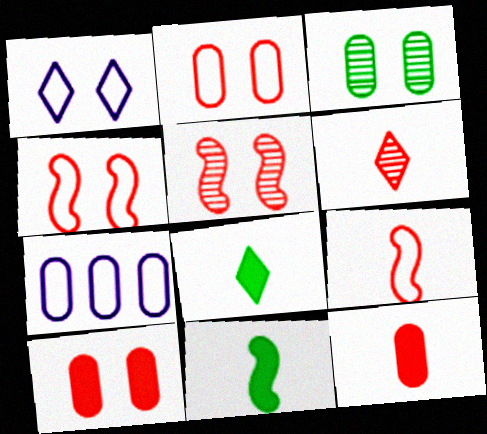[[3, 7, 12], 
[5, 7, 8], 
[6, 9, 12]]